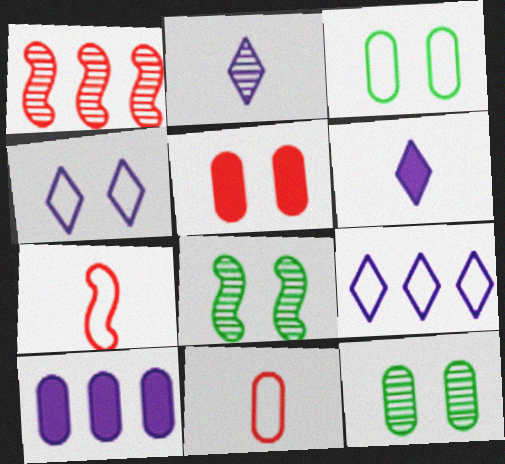[[1, 2, 12], 
[1, 3, 6], 
[3, 7, 9], 
[4, 5, 8], 
[10, 11, 12]]